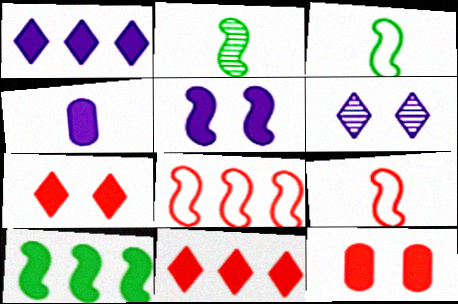[[1, 4, 5], 
[2, 5, 8], 
[4, 7, 10]]